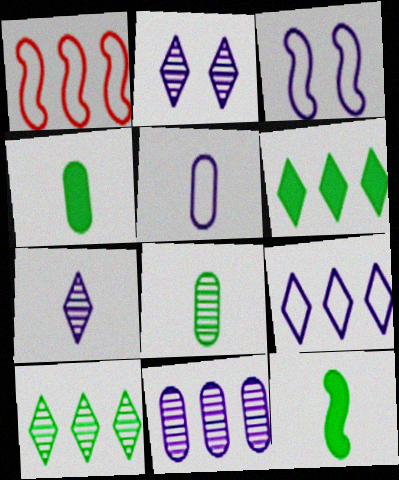[[1, 2, 4], 
[1, 6, 11], 
[3, 5, 9]]